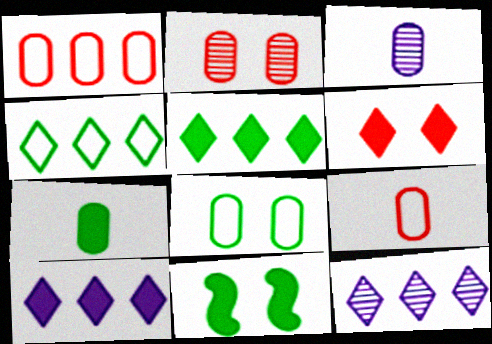[[3, 7, 9], 
[5, 7, 11], 
[9, 11, 12]]